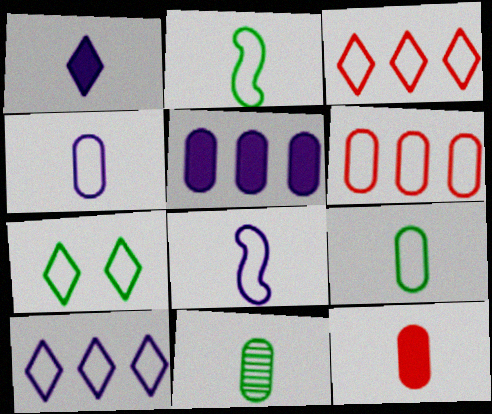[[4, 11, 12], 
[6, 7, 8]]